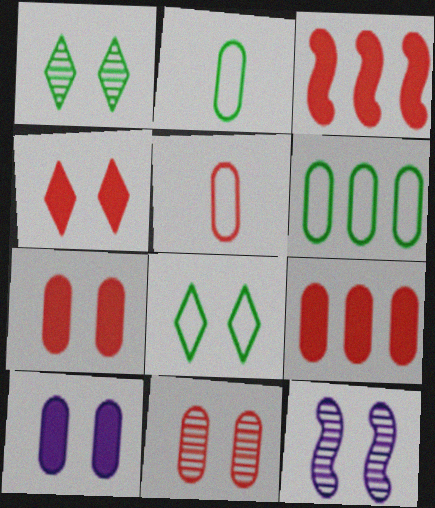[[1, 11, 12], 
[5, 9, 11], 
[7, 8, 12]]